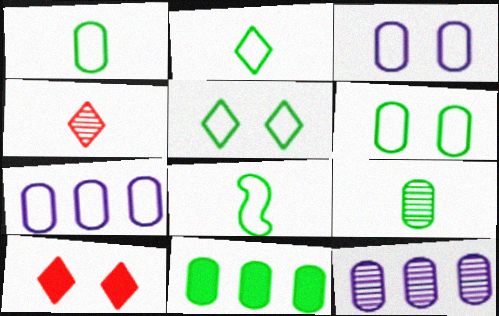[[1, 2, 8], 
[6, 9, 11], 
[8, 10, 12]]